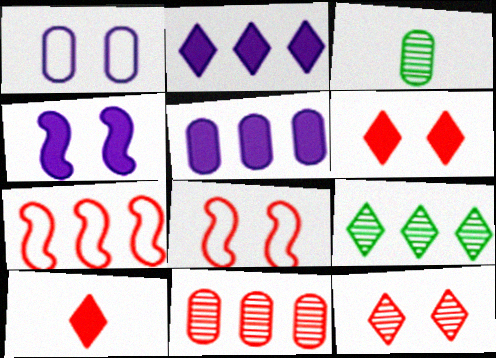[[2, 3, 8], 
[5, 7, 9], 
[8, 10, 11]]